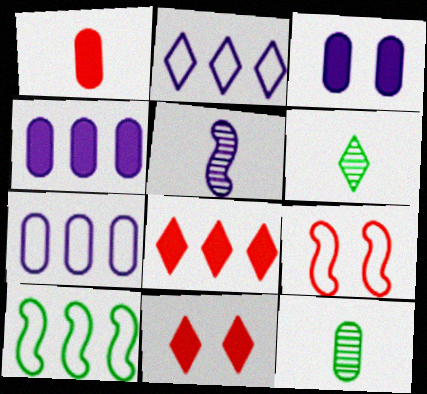[[2, 3, 5], 
[2, 6, 11], 
[4, 6, 9]]